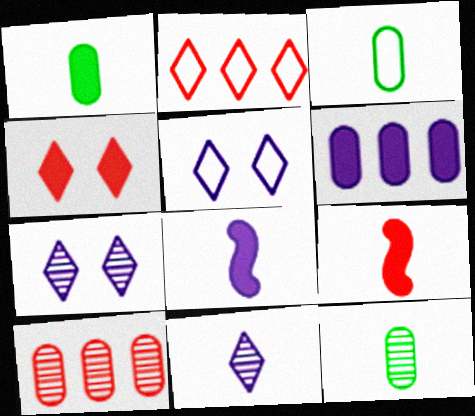[[1, 3, 12], 
[3, 9, 11]]